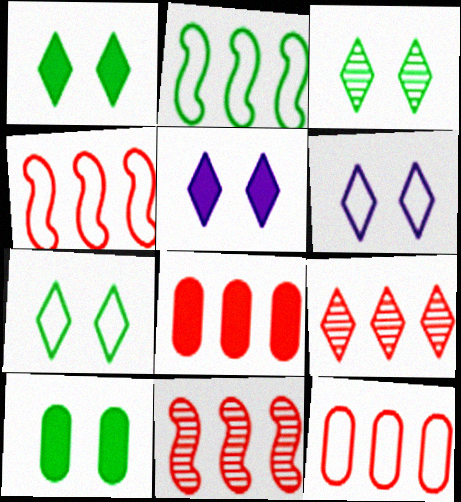[[1, 3, 7], 
[4, 8, 9]]